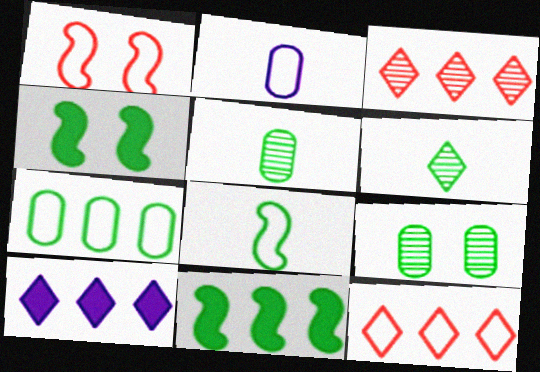[[1, 5, 10], 
[2, 3, 4], 
[4, 6, 7]]